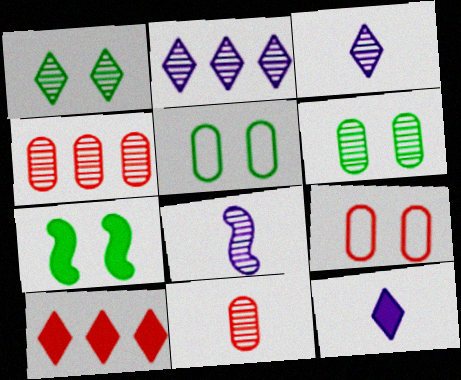[[1, 4, 8], 
[1, 5, 7], 
[5, 8, 10]]